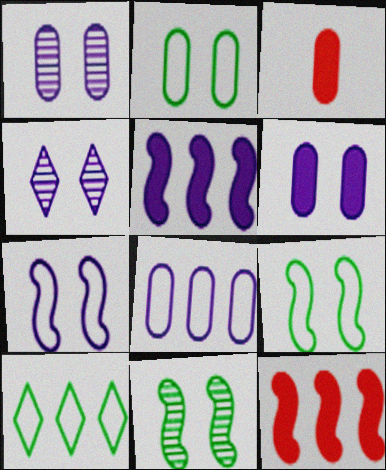[[4, 6, 7]]